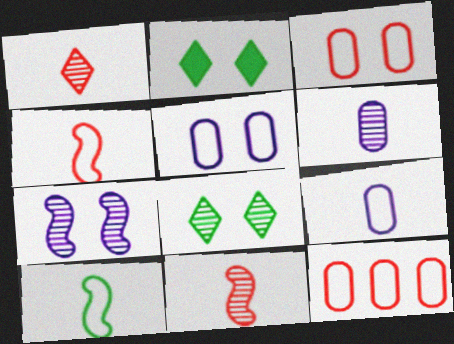[[2, 3, 7]]